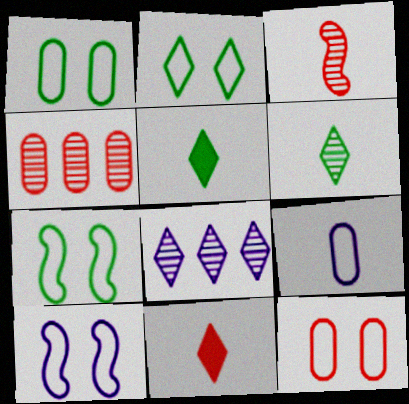[[1, 2, 7], 
[2, 8, 11], 
[2, 10, 12], 
[3, 5, 9], 
[4, 5, 10]]